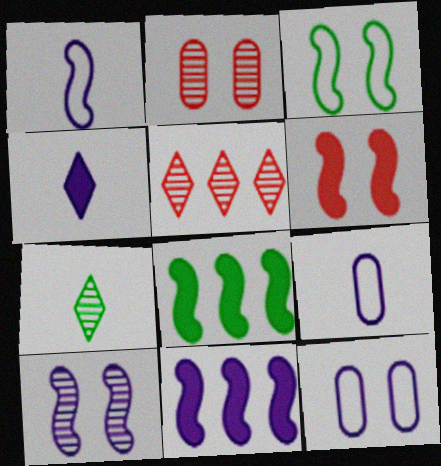[[1, 10, 11], 
[3, 6, 10]]